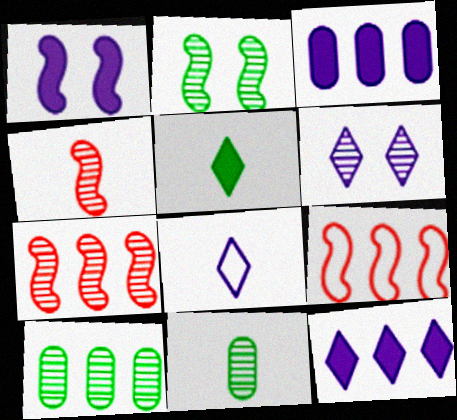[[4, 6, 10], 
[6, 7, 11], 
[6, 8, 12], 
[9, 10, 12]]